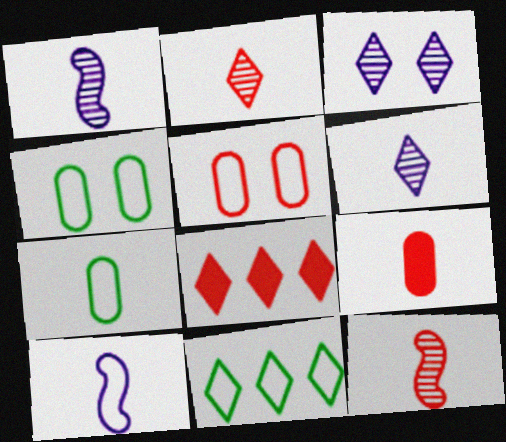[[1, 4, 8], 
[5, 8, 12], 
[5, 10, 11]]